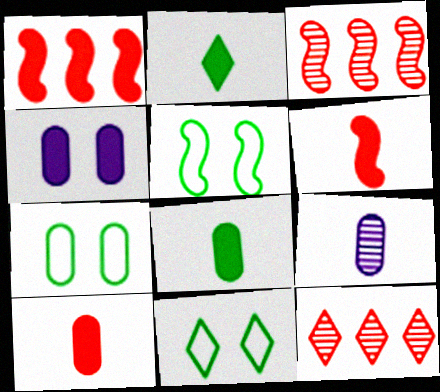[[1, 2, 4], 
[1, 9, 11], 
[5, 7, 11]]